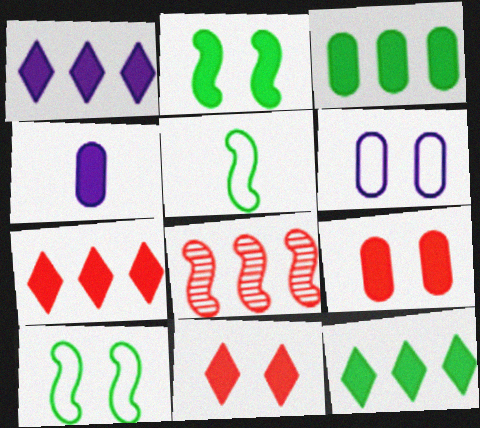[[1, 7, 12], 
[2, 4, 7], 
[3, 4, 9]]